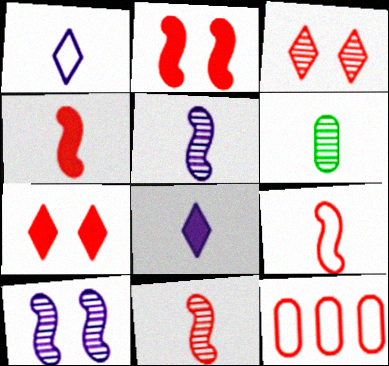[[1, 4, 6], 
[3, 4, 12], 
[4, 9, 11], 
[6, 8, 9], 
[7, 11, 12]]